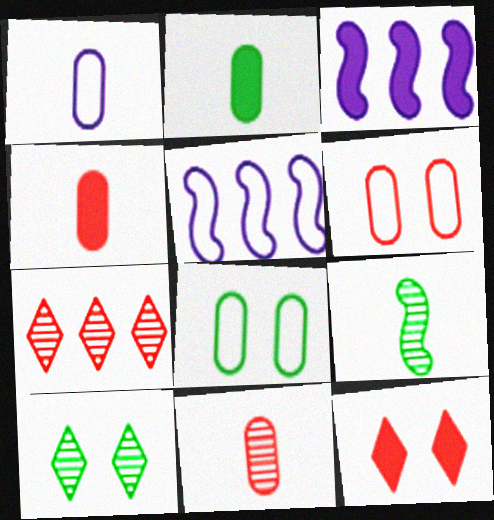[[1, 2, 11], 
[2, 3, 12], 
[4, 5, 10]]